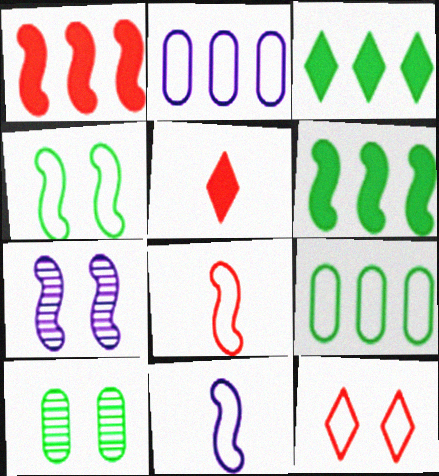[[5, 7, 9], 
[6, 7, 8], 
[9, 11, 12]]